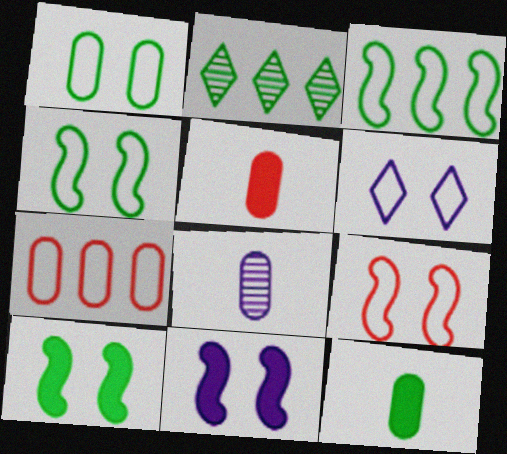[[1, 6, 9], 
[2, 4, 12]]